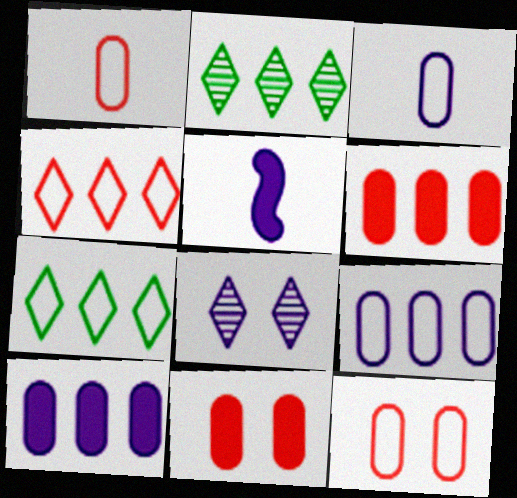[[2, 5, 12], 
[5, 8, 9]]